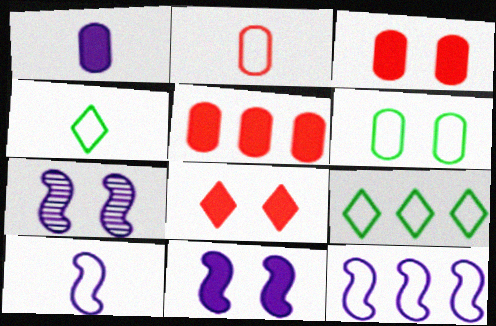[[2, 4, 10], 
[4, 5, 7], 
[6, 7, 8]]